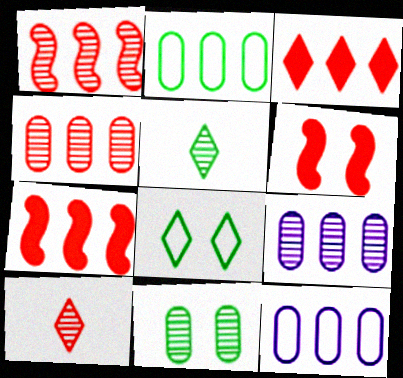[[5, 6, 12]]